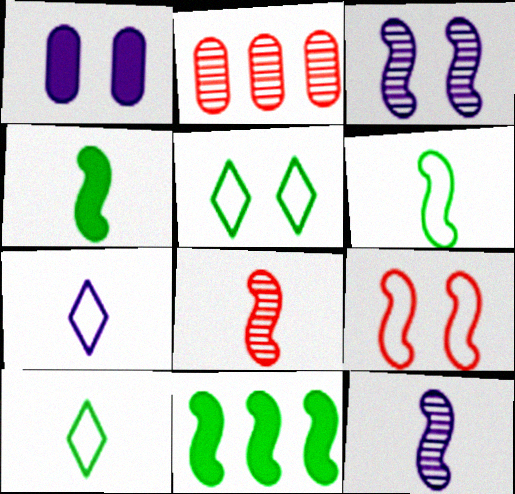[[9, 11, 12]]